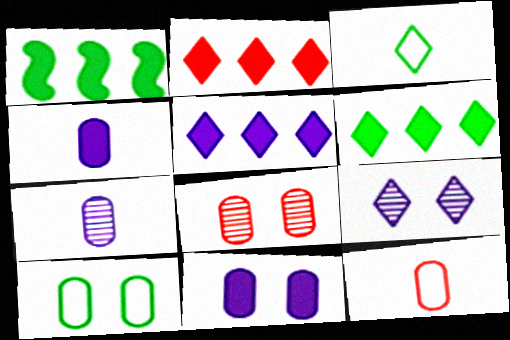[[1, 9, 12], 
[2, 3, 9], 
[2, 5, 6], 
[8, 10, 11]]